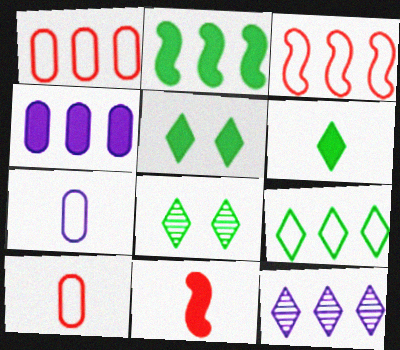[[1, 2, 12], 
[4, 5, 11], 
[6, 8, 9]]